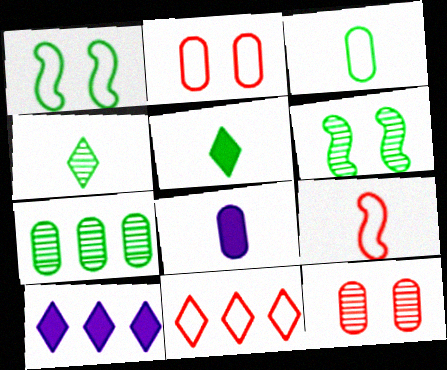[[1, 5, 7], 
[2, 7, 8], 
[2, 9, 11], 
[4, 6, 7], 
[4, 8, 9], 
[6, 8, 11]]